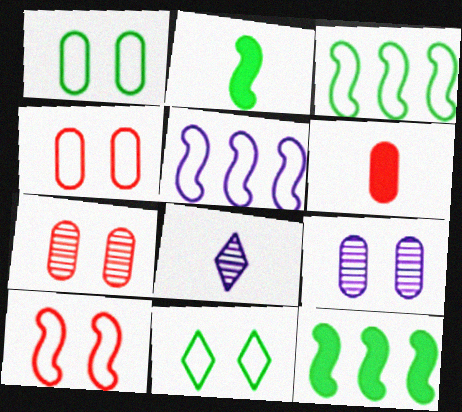[[4, 8, 12]]